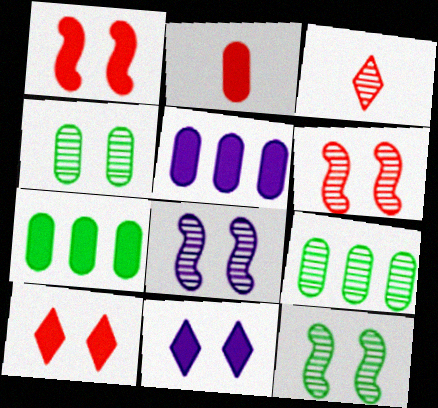[[3, 8, 9], 
[6, 8, 12]]